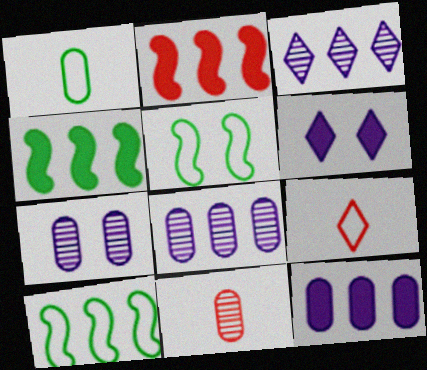[[4, 7, 9], 
[6, 10, 11]]